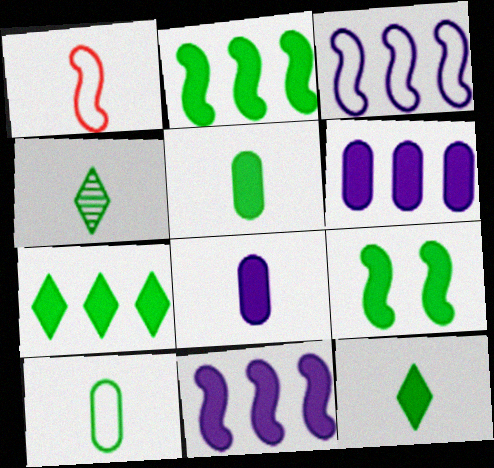[[1, 4, 8], 
[5, 7, 9]]